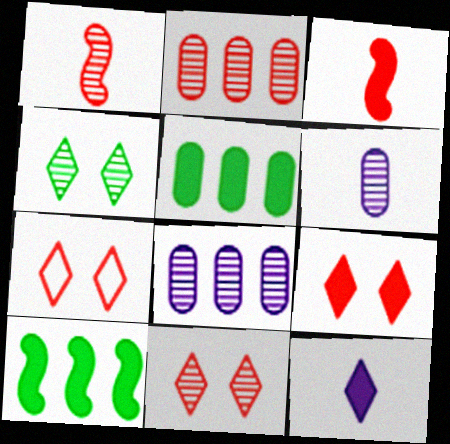[[1, 2, 11], 
[1, 4, 8], 
[2, 3, 7], 
[6, 7, 10], 
[7, 9, 11]]